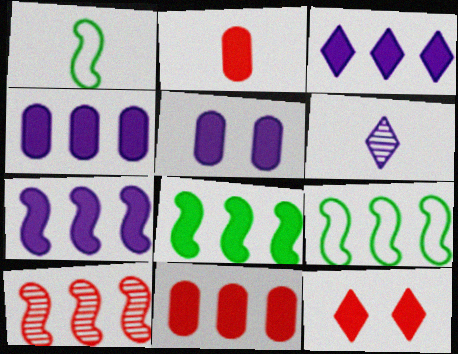[[1, 2, 6], 
[3, 4, 7], 
[3, 8, 11], 
[7, 9, 10]]